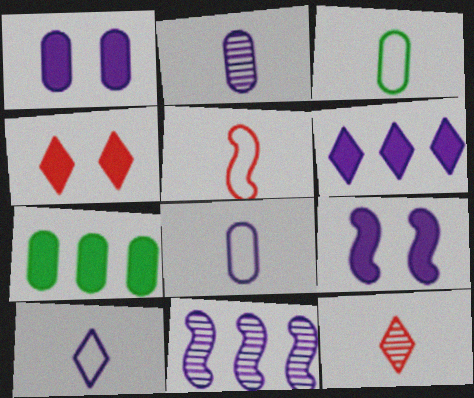[[1, 10, 11], 
[3, 4, 11], 
[3, 5, 10]]